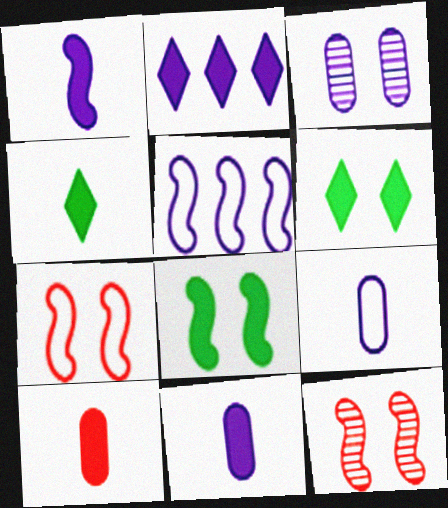[[1, 4, 10], 
[2, 8, 10], 
[3, 6, 7]]